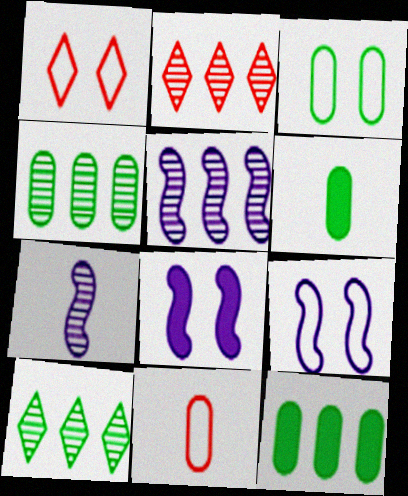[[1, 3, 9], 
[1, 5, 6], 
[1, 7, 12], 
[2, 4, 5], 
[2, 6, 9], 
[3, 4, 6], 
[8, 10, 11]]